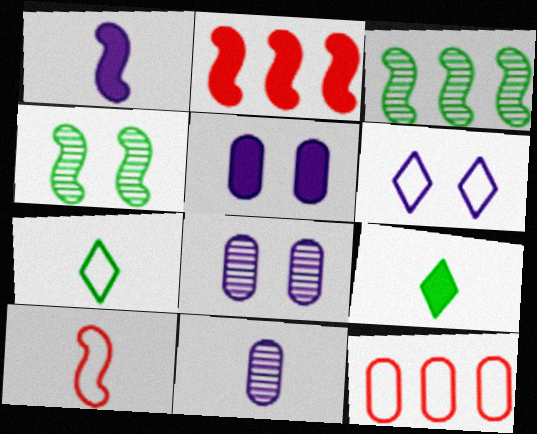[[2, 5, 9], 
[2, 7, 8], 
[9, 10, 11]]